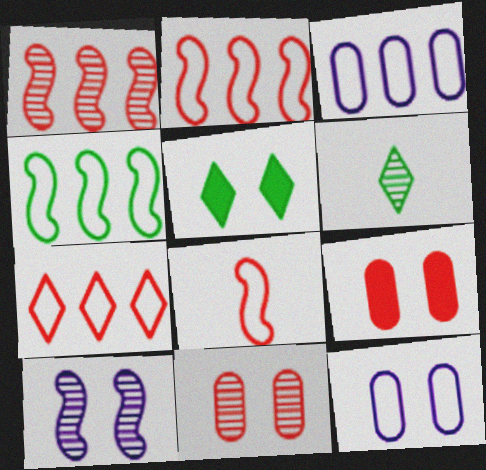[[3, 4, 7]]